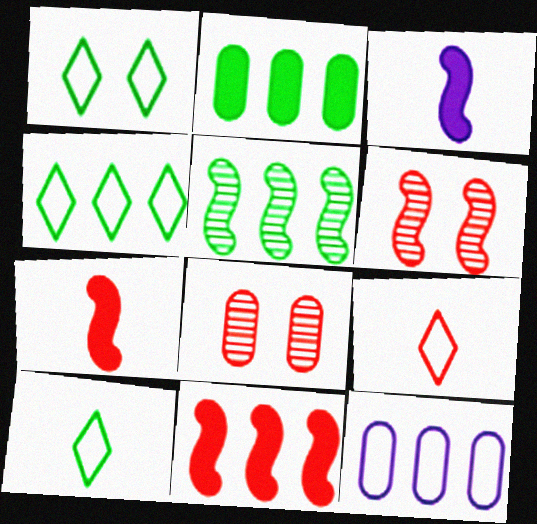[[1, 4, 10], 
[2, 4, 5], 
[3, 4, 8], 
[8, 9, 11]]